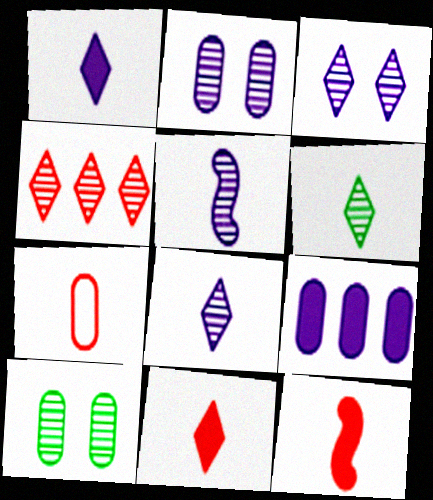[[3, 4, 6], 
[4, 5, 10], 
[7, 9, 10]]